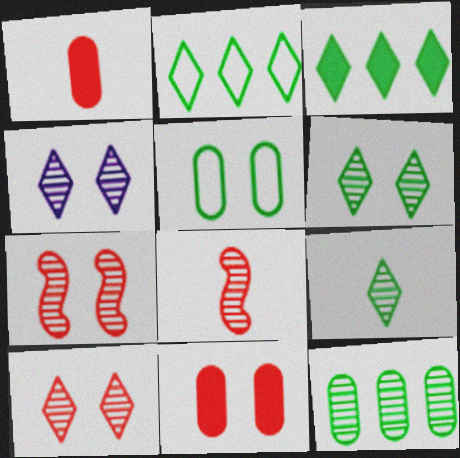[[4, 6, 10], 
[4, 8, 12]]